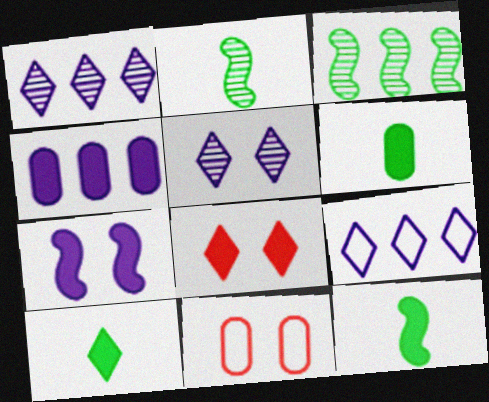[[1, 11, 12], 
[4, 8, 12], 
[6, 10, 12]]